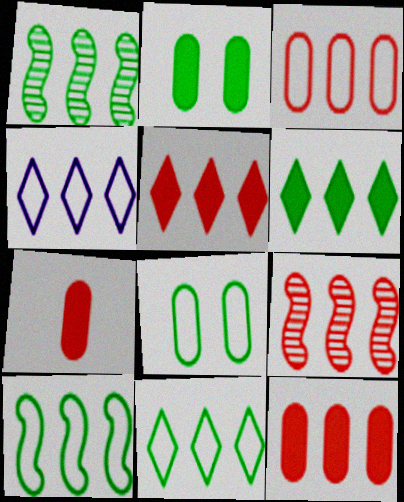[[1, 4, 12], 
[3, 4, 10], 
[3, 5, 9]]